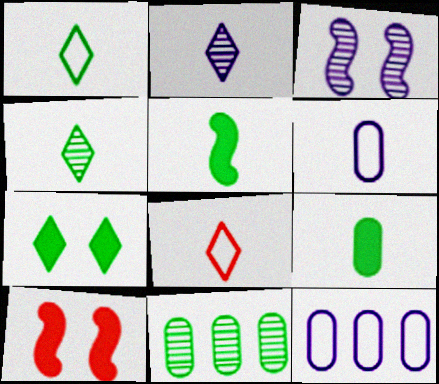[[4, 10, 12]]